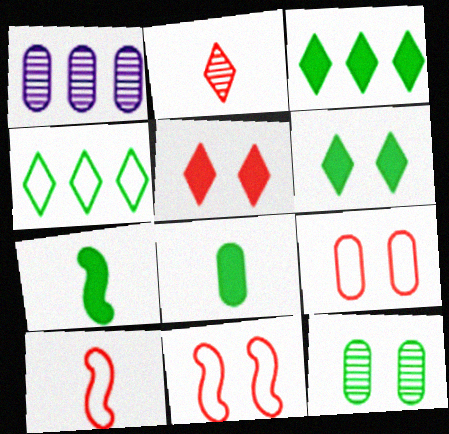[[1, 6, 10], 
[1, 8, 9], 
[4, 7, 12]]